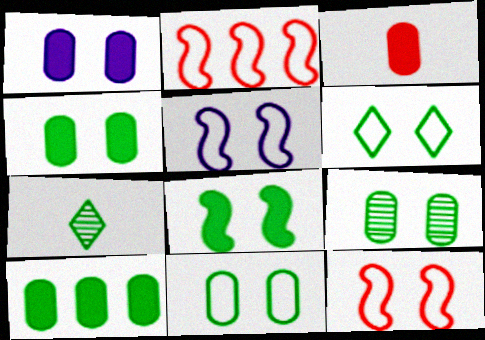[[1, 2, 7], 
[1, 3, 10], 
[4, 9, 11], 
[6, 8, 9]]